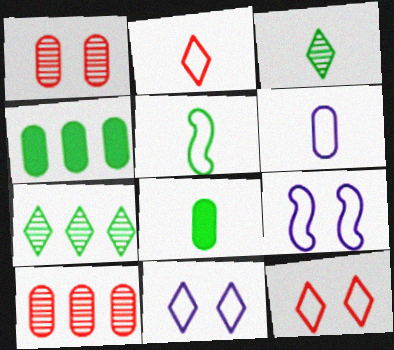[[1, 4, 6], 
[2, 5, 6], 
[3, 5, 8]]